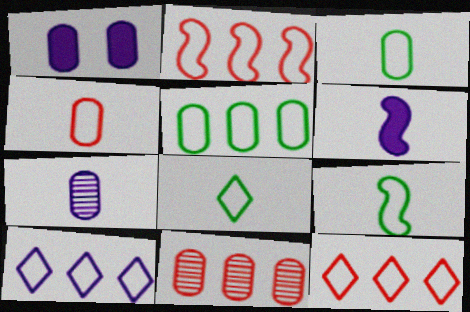[[1, 3, 11], 
[2, 5, 10], 
[3, 8, 9]]